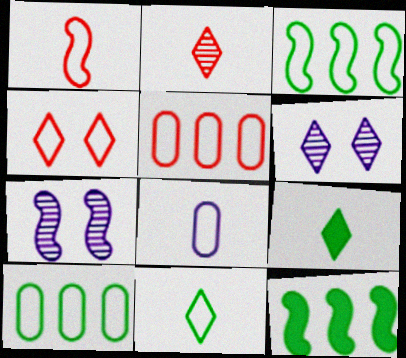[[1, 4, 5], 
[1, 7, 12], 
[1, 8, 11], 
[3, 4, 8], 
[5, 7, 9]]